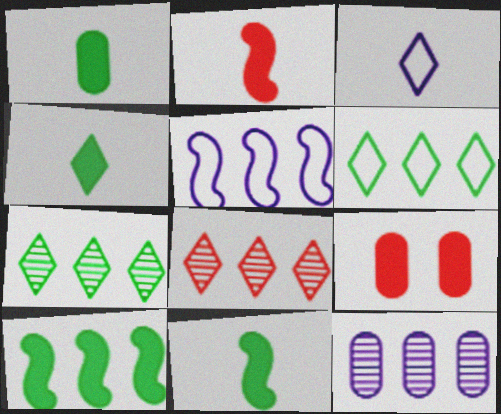[[1, 4, 11]]